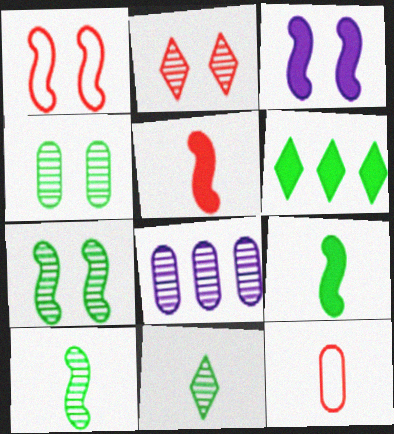[[1, 3, 7], 
[2, 8, 10]]